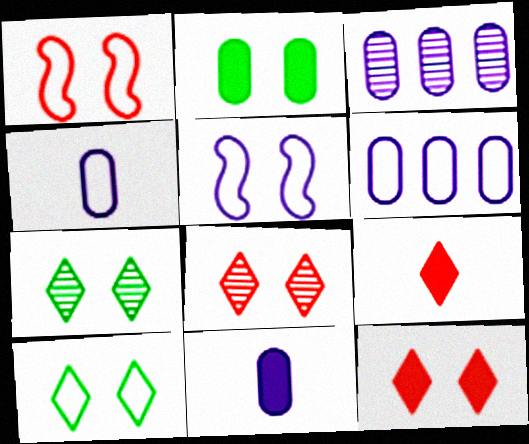[[2, 5, 8]]